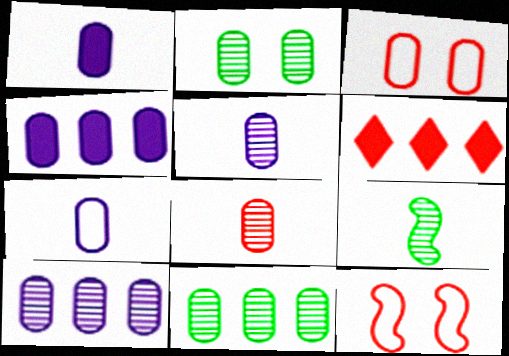[[1, 3, 11], 
[1, 5, 7], 
[2, 8, 10], 
[6, 8, 12]]